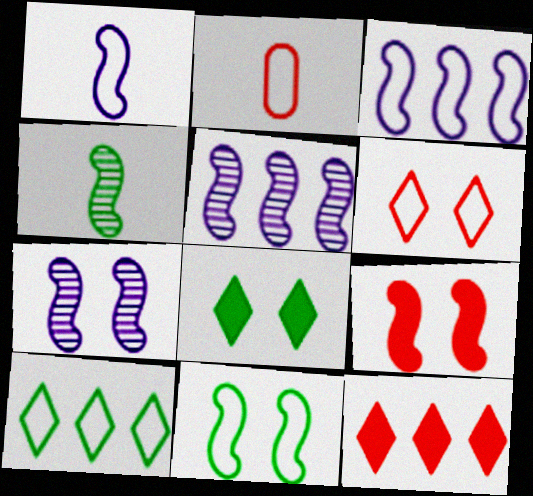[[2, 5, 8], 
[3, 4, 9], 
[7, 9, 11]]